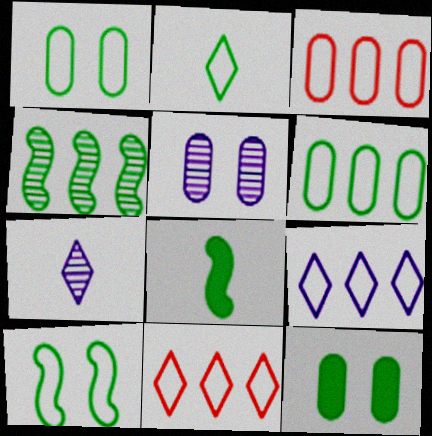[[2, 4, 12], 
[2, 6, 10], 
[4, 8, 10], 
[5, 8, 11]]